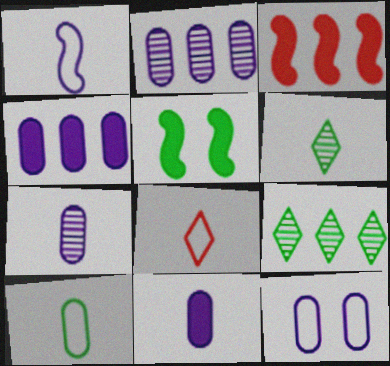[[1, 8, 10], 
[2, 5, 8], 
[2, 11, 12], 
[3, 6, 12], 
[4, 7, 12], 
[5, 9, 10]]